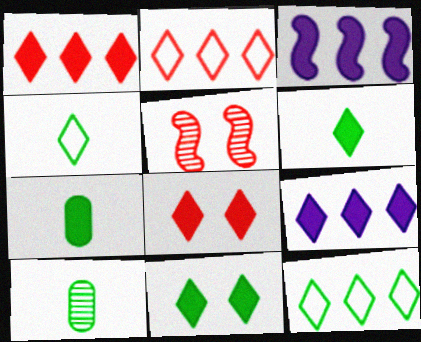[[3, 7, 8], 
[6, 8, 9]]